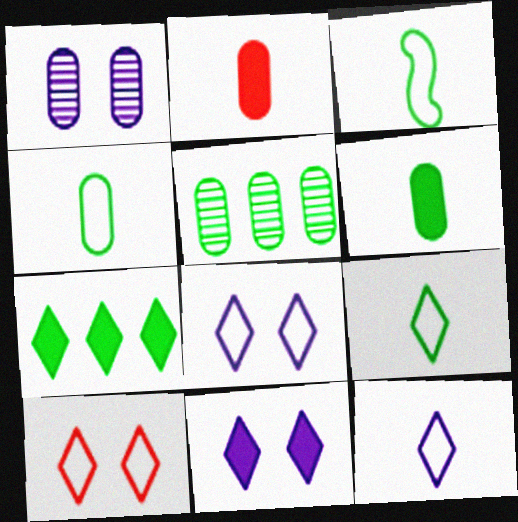[[3, 4, 9]]